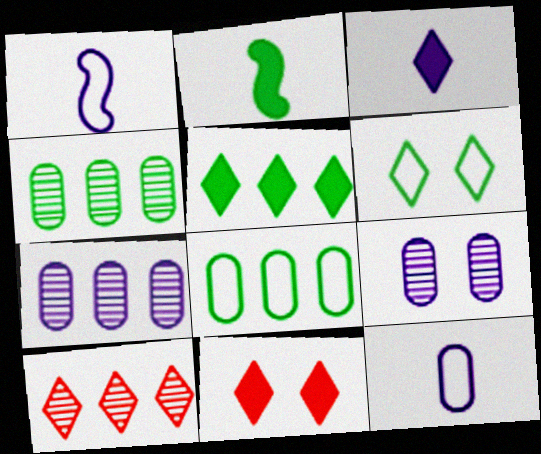[[1, 4, 11], 
[2, 4, 6], 
[3, 5, 11], 
[3, 6, 10]]